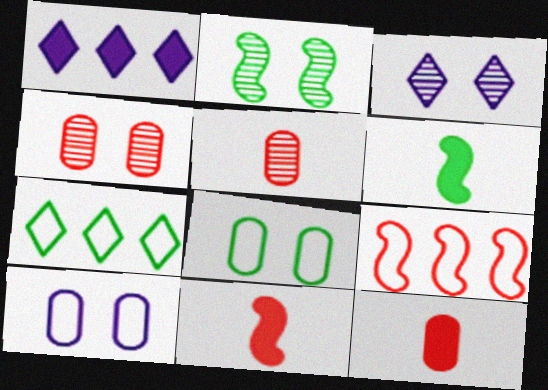[[2, 3, 4]]